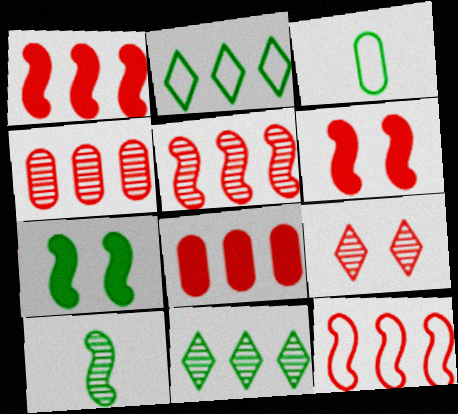[[1, 5, 12], 
[3, 7, 11]]